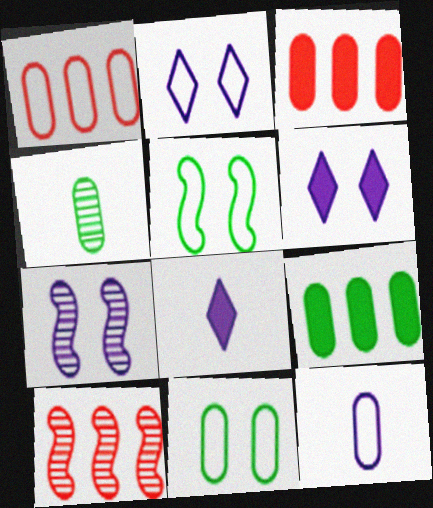[[1, 11, 12], 
[4, 9, 11], 
[8, 10, 11]]